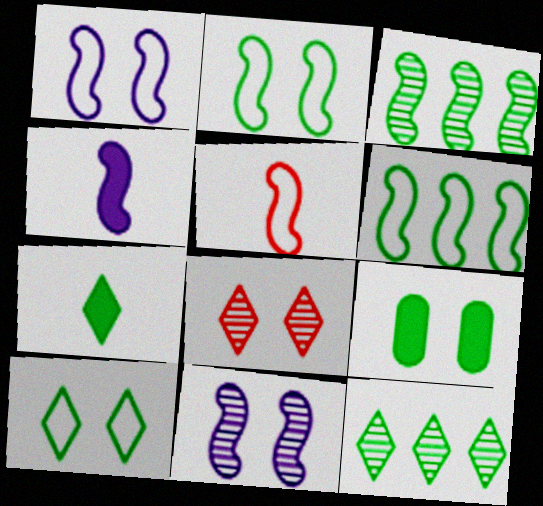[[1, 5, 6], 
[1, 8, 9], 
[7, 10, 12]]